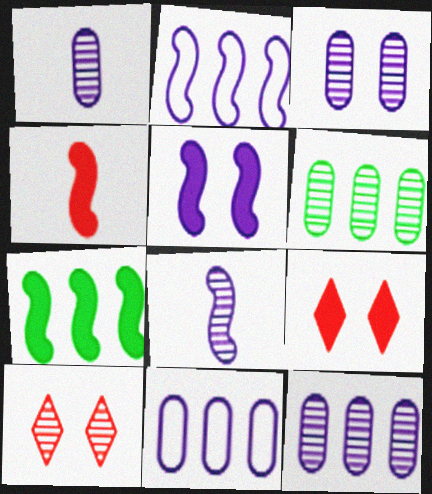[[1, 3, 12], 
[2, 5, 8], 
[4, 5, 7], 
[6, 8, 10]]